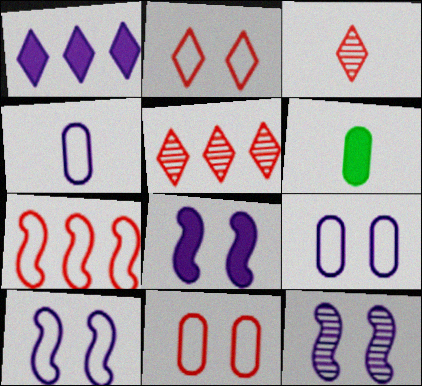[[1, 4, 12], 
[5, 6, 10], 
[8, 10, 12]]